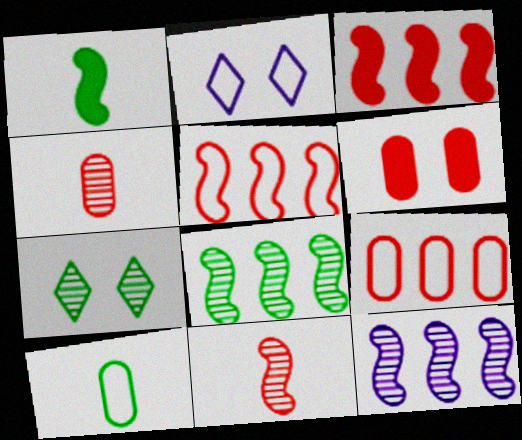[[2, 5, 10], 
[4, 6, 9], 
[4, 7, 12]]